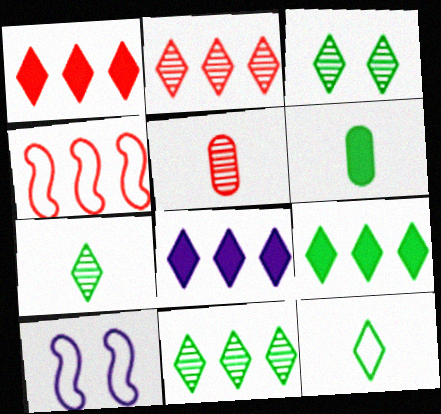[[1, 8, 9], 
[2, 6, 10], 
[3, 7, 11], 
[3, 9, 12], 
[5, 9, 10]]